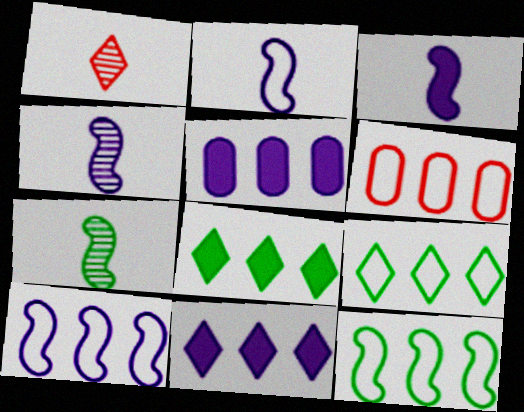[[2, 3, 4], 
[6, 9, 10]]